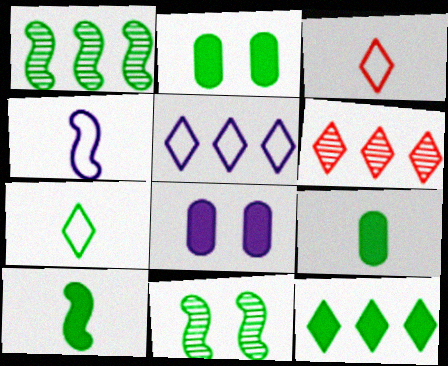[[1, 2, 7], 
[1, 3, 8], 
[2, 4, 6], 
[2, 10, 12], 
[5, 6, 12]]